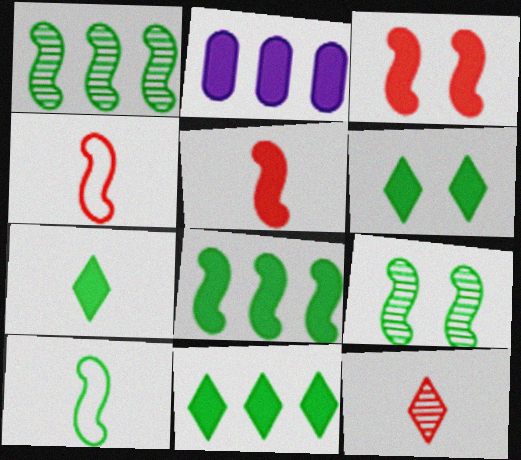[[2, 3, 7], 
[2, 5, 6], 
[6, 7, 11], 
[8, 9, 10]]